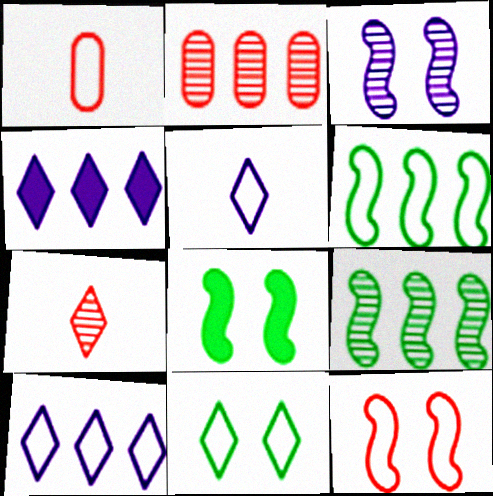[[2, 4, 6], 
[2, 5, 8], 
[3, 8, 12], 
[4, 7, 11]]